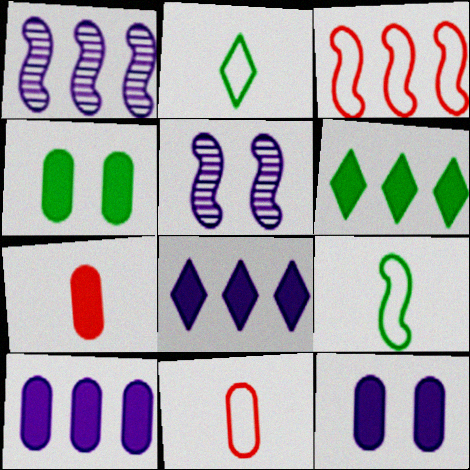[[4, 7, 10], 
[5, 6, 11]]